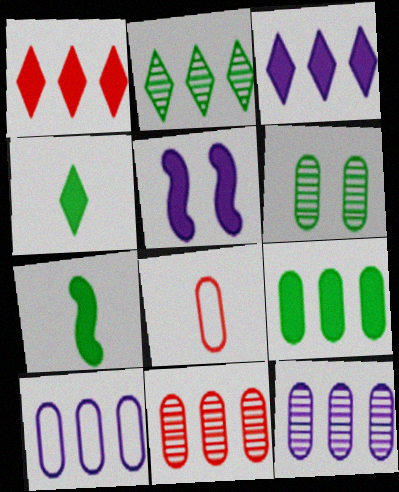[[2, 5, 8], 
[9, 10, 11]]